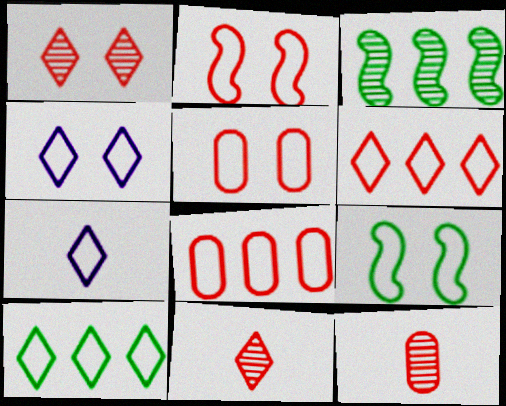[[4, 5, 9], 
[7, 8, 9]]